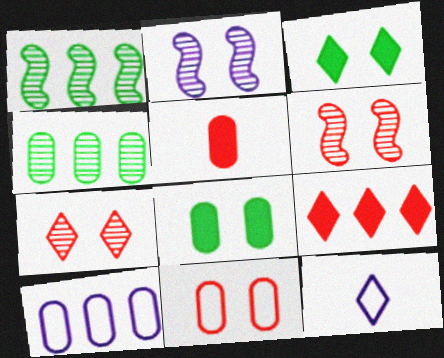[[1, 9, 10], 
[2, 3, 11]]